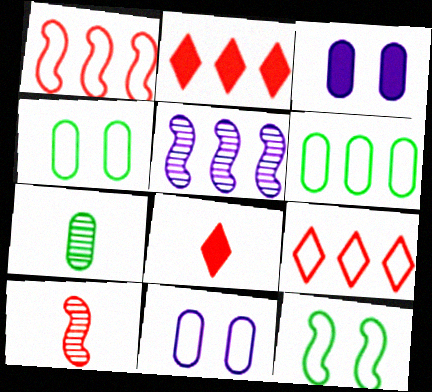[[2, 5, 6], 
[4, 5, 8]]